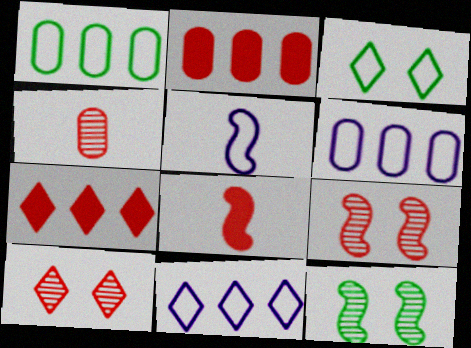[]